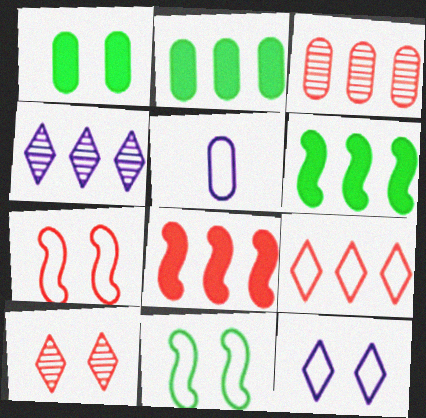[[1, 3, 5], 
[3, 8, 9], 
[5, 6, 10], 
[5, 9, 11]]